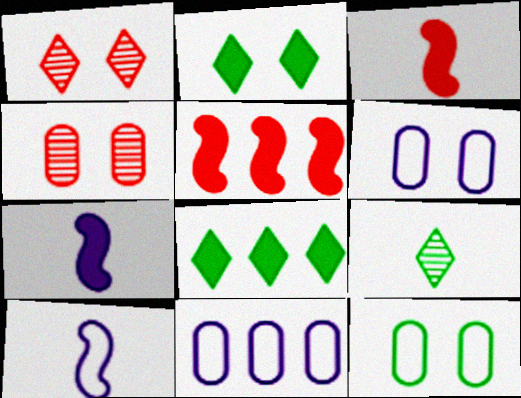[[4, 8, 10], 
[5, 6, 9]]